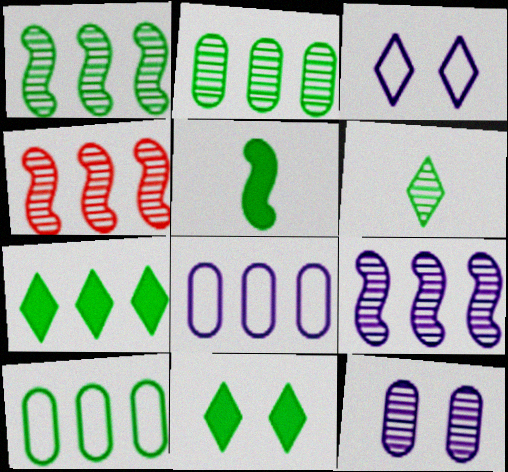[[1, 4, 9], 
[1, 7, 10], 
[4, 6, 12], 
[4, 7, 8]]